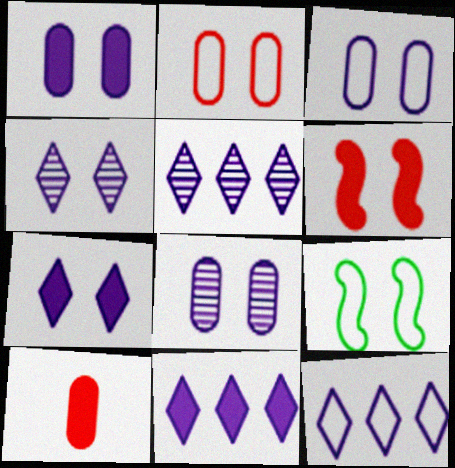[[1, 3, 8], 
[5, 9, 10], 
[5, 11, 12]]